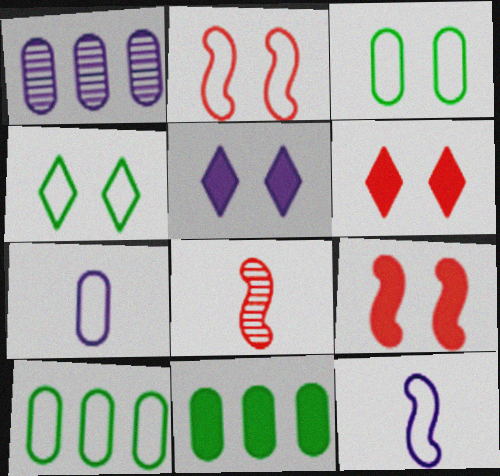[[1, 5, 12], 
[5, 8, 10]]